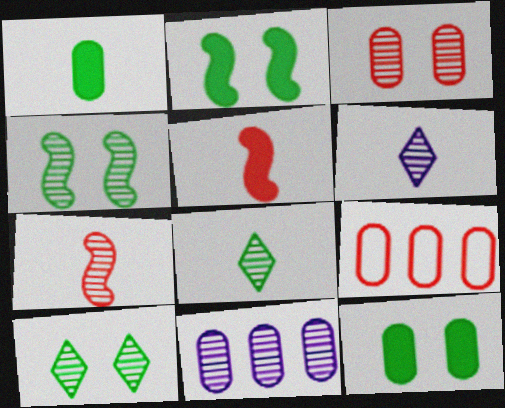[[2, 6, 9], 
[7, 10, 11]]